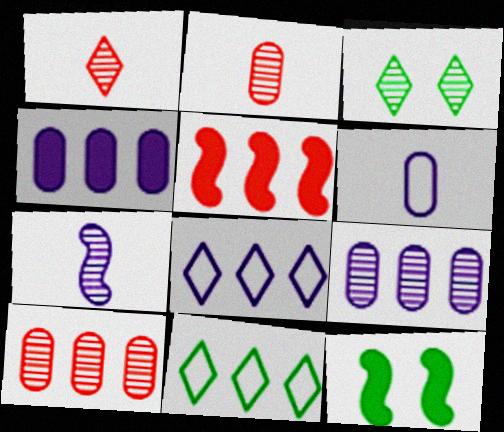[[2, 8, 12], 
[3, 5, 6], 
[3, 7, 10], 
[5, 9, 11]]